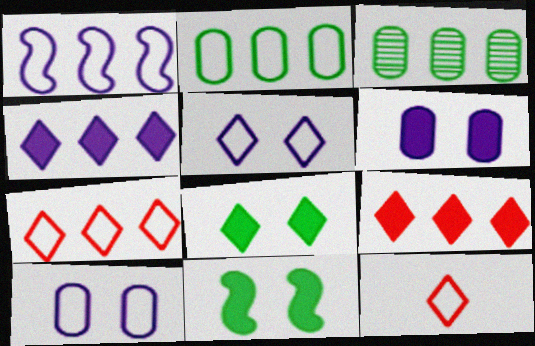[[1, 2, 7], 
[1, 3, 9]]